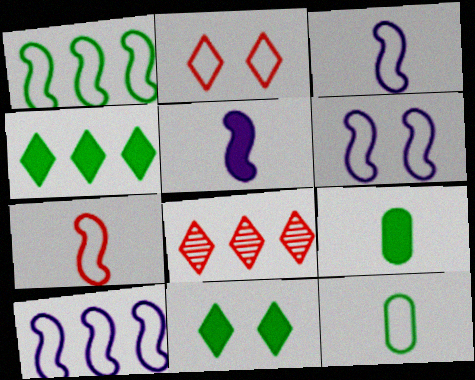[[1, 6, 7], 
[2, 10, 12], 
[3, 6, 10], 
[6, 8, 9]]